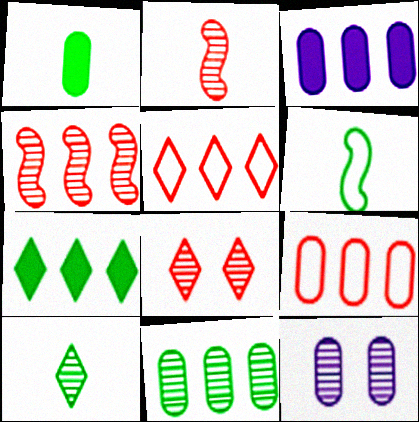[[1, 6, 10], 
[1, 9, 12], 
[3, 6, 8], 
[3, 9, 11], 
[4, 10, 12]]